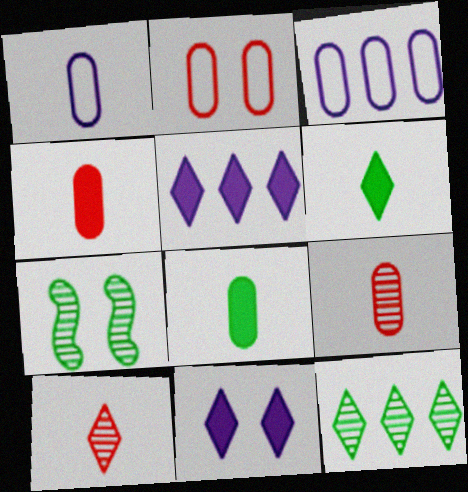[[1, 8, 9], 
[2, 7, 11]]